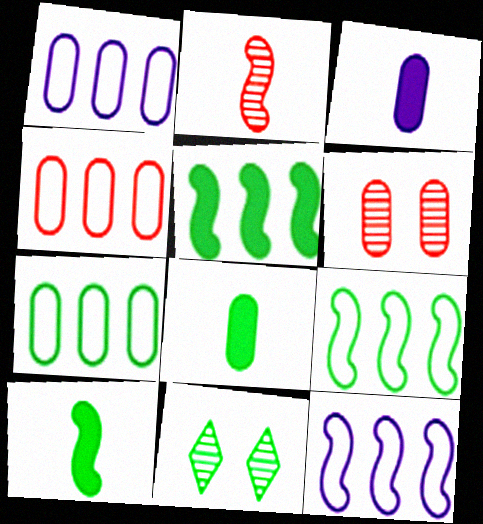[[1, 4, 7], 
[1, 6, 8], 
[3, 6, 7], 
[7, 10, 11], 
[8, 9, 11]]